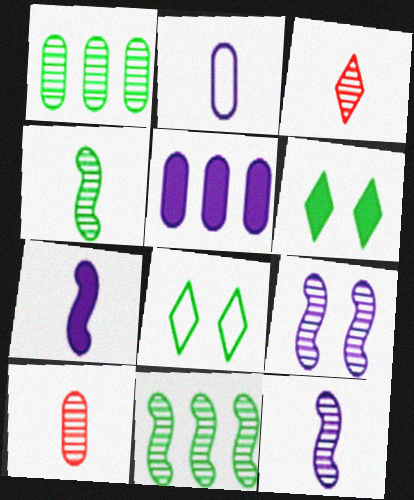[[1, 3, 9]]